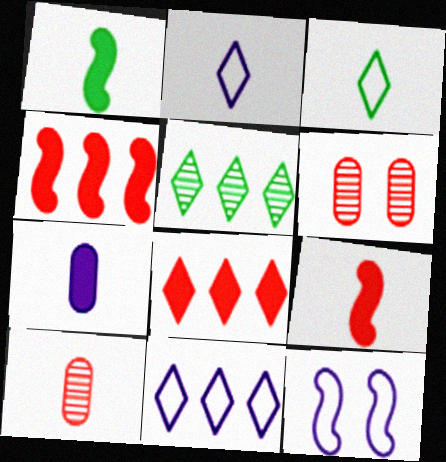[[1, 2, 10], 
[1, 6, 11], 
[5, 8, 11]]